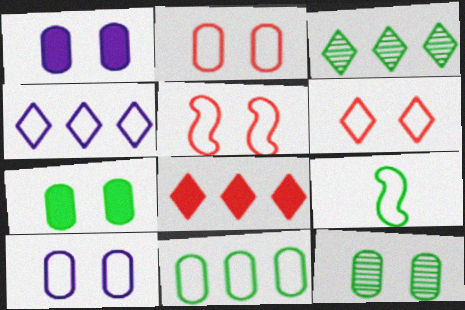[[1, 2, 12], 
[2, 4, 9], 
[2, 5, 6], 
[3, 4, 8], 
[3, 7, 9]]